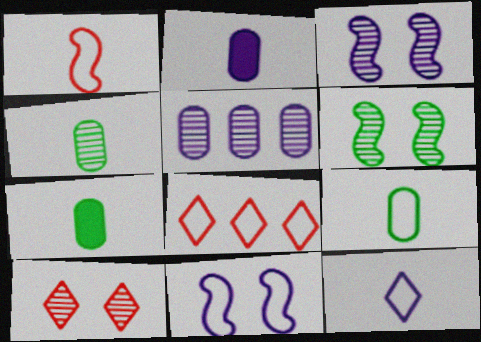[[1, 9, 12], 
[2, 6, 8], 
[3, 7, 8], 
[4, 7, 9], 
[8, 9, 11]]